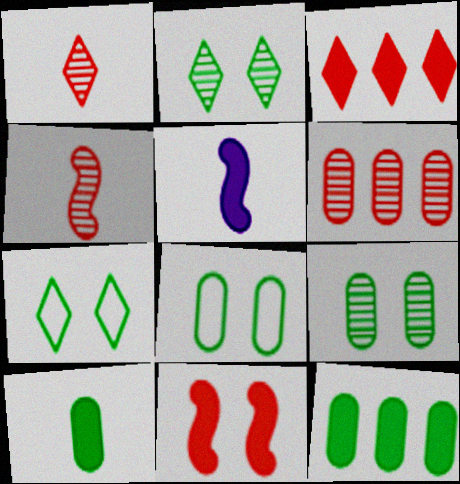[[5, 6, 7]]